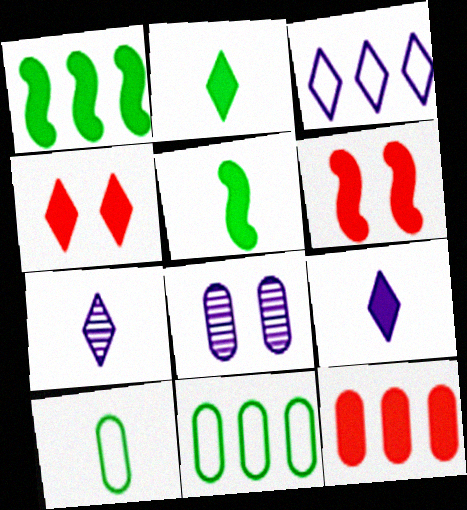[[6, 7, 11], 
[8, 10, 12]]